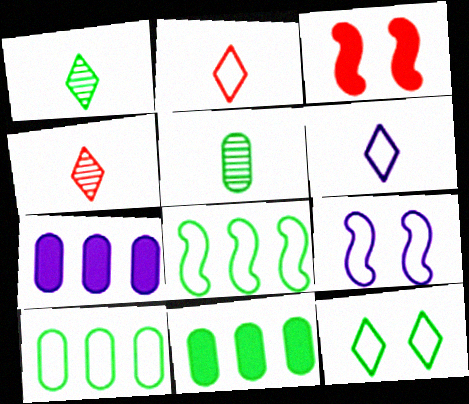[[2, 9, 10], 
[4, 9, 11]]